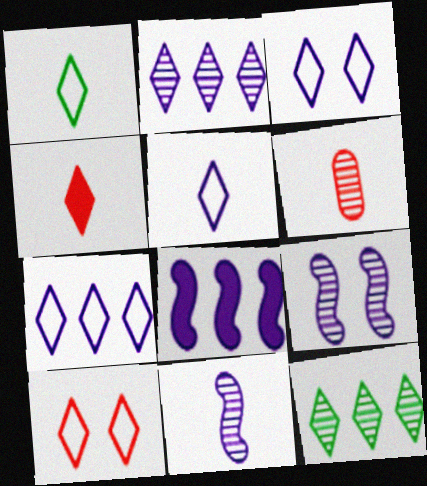[[1, 7, 10], 
[3, 4, 12], 
[3, 5, 7], 
[6, 9, 12]]